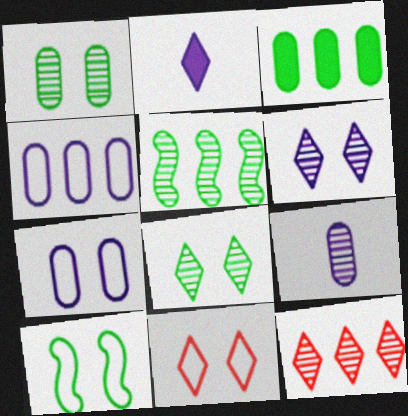[[7, 10, 11]]